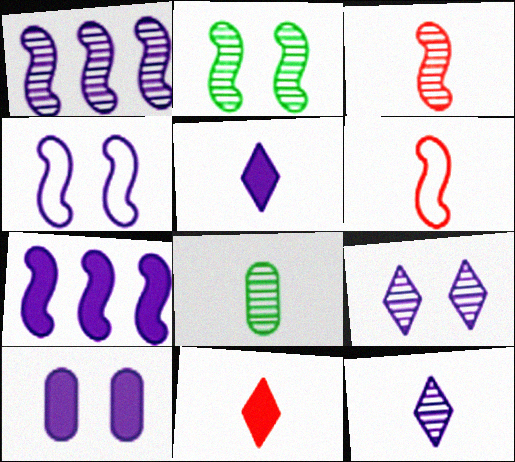[[1, 2, 3], 
[2, 6, 7], 
[3, 8, 12], 
[4, 9, 10], 
[5, 6, 8], 
[5, 7, 10]]